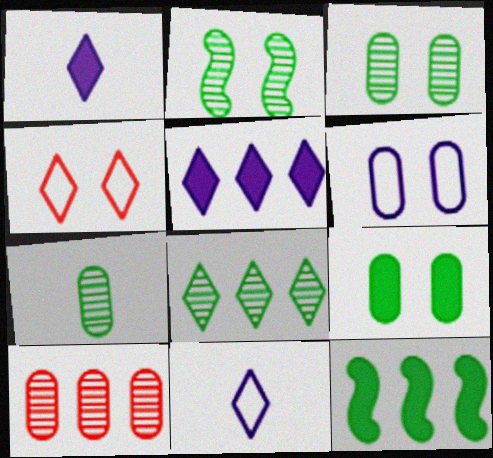[[1, 4, 8], 
[2, 7, 8]]